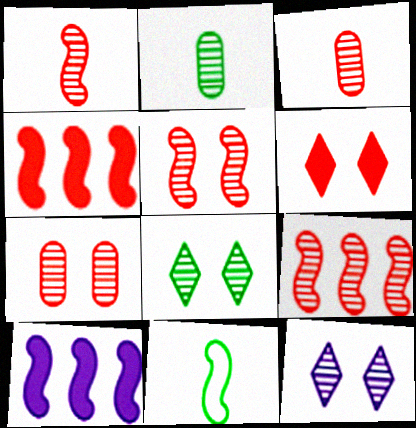[[1, 5, 9], 
[2, 9, 12], 
[5, 10, 11]]